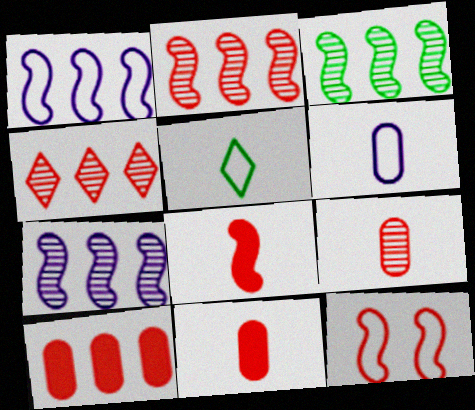[[2, 3, 7], 
[2, 8, 12], 
[4, 11, 12]]